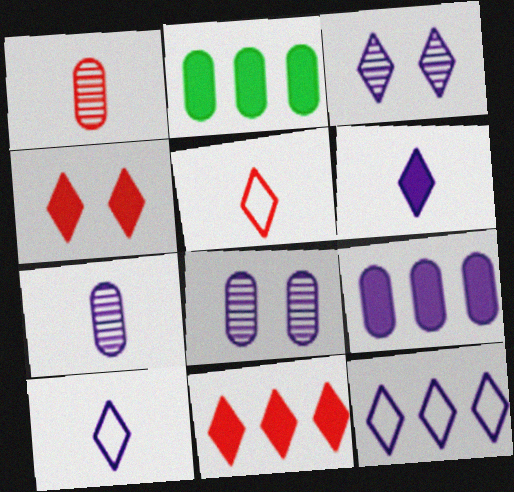[[3, 6, 12]]